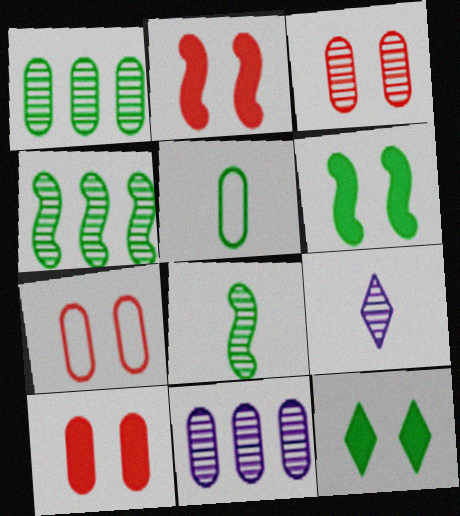[[3, 4, 9], 
[3, 7, 10], 
[4, 5, 12], 
[5, 10, 11]]